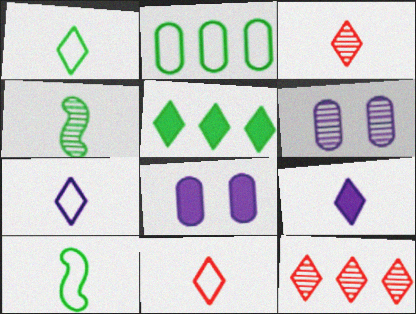[[1, 3, 9], 
[1, 7, 11], 
[4, 6, 12], 
[8, 10, 12]]